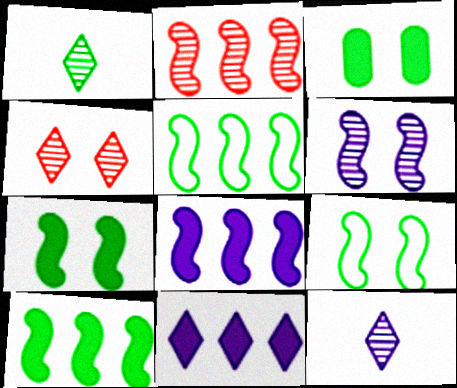[[1, 3, 5], 
[2, 5, 8]]